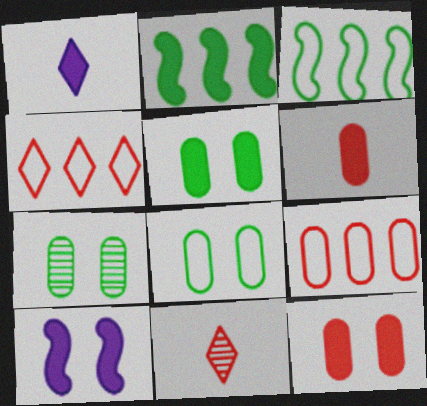[[1, 2, 12], 
[5, 7, 8]]